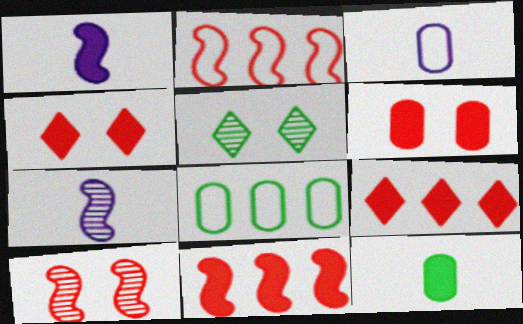[[3, 5, 11], 
[4, 7, 8]]